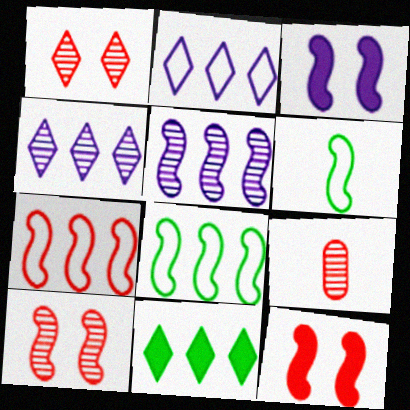[[5, 6, 12]]